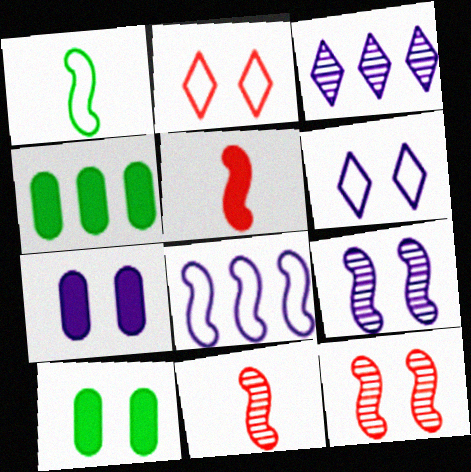[[2, 9, 10], 
[4, 6, 11], 
[6, 7, 9], 
[6, 10, 12]]